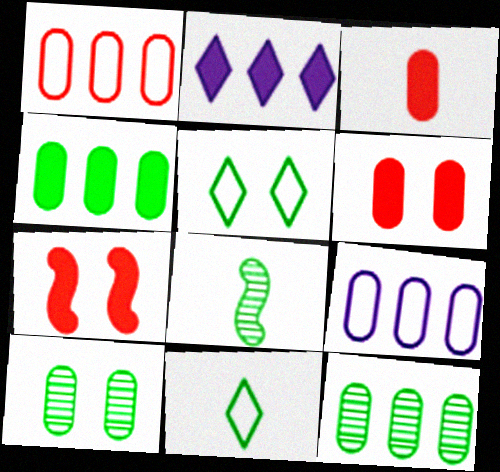[[3, 9, 10], 
[4, 5, 8]]